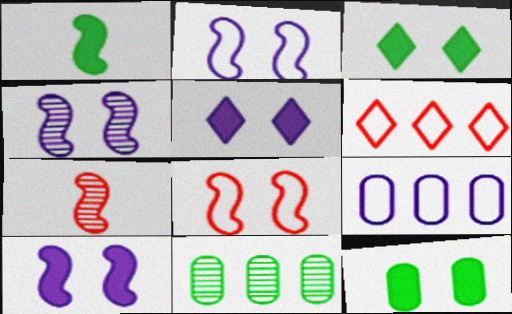[[2, 4, 10], 
[3, 7, 9]]